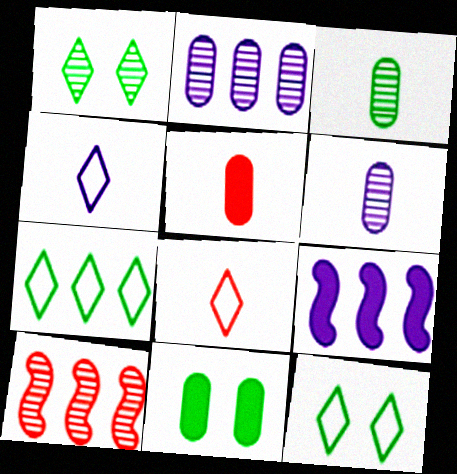[[1, 6, 10], 
[4, 10, 11]]